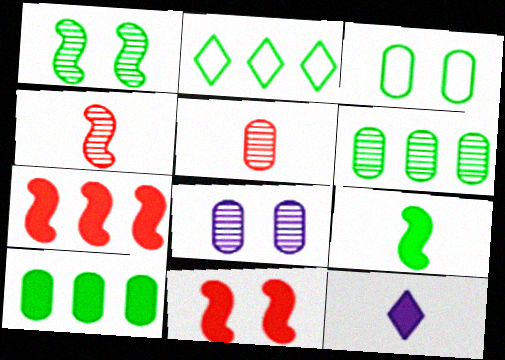[[5, 6, 8], 
[10, 11, 12]]